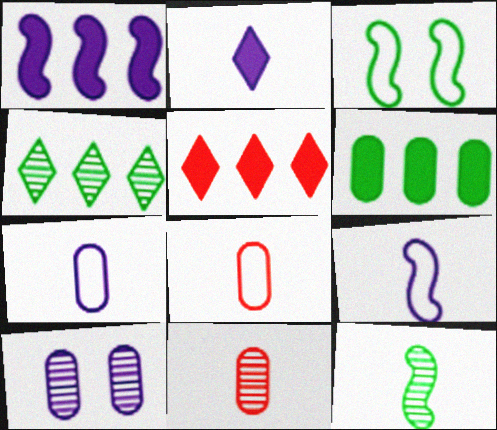[[1, 5, 6], 
[2, 8, 12], 
[6, 8, 10]]